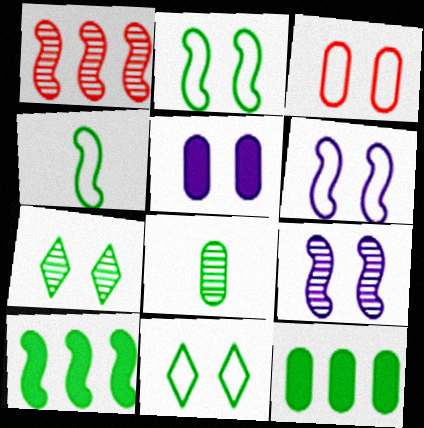[[3, 6, 11], 
[4, 7, 12], 
[8, 10, 11]]